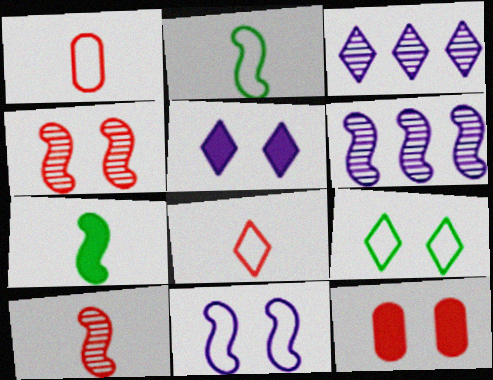[[2, 3, 12]]